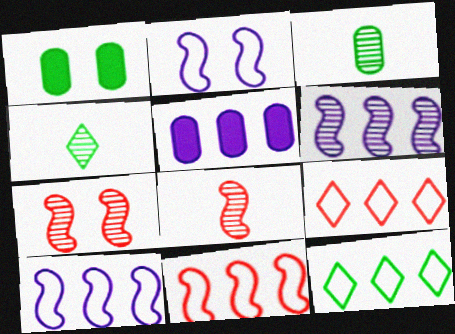[]